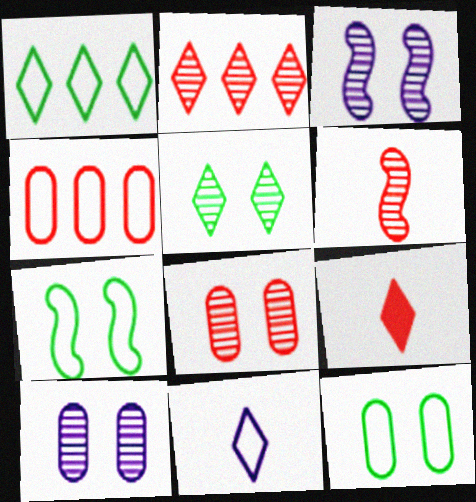[[2, 6, 8], 
[3, 5, 8], 
[4, 7, 11]]